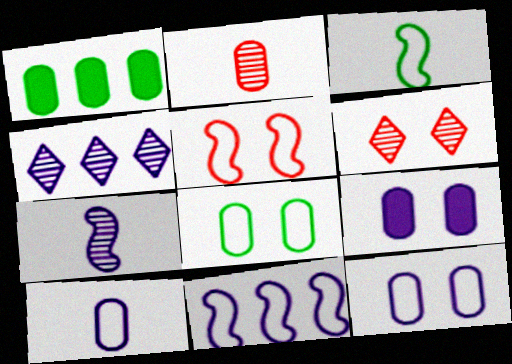[[1, 2, 12], 
[3, 5, 11]]